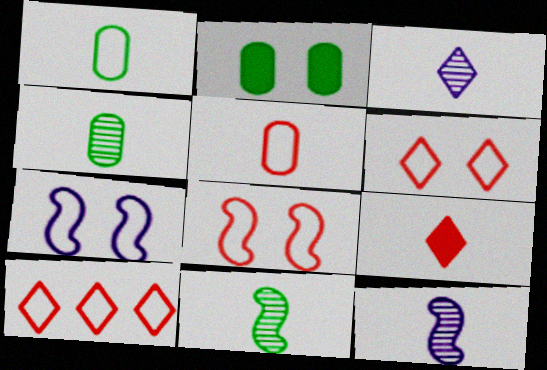[[1, 7, 10], 
[1, 9, 12], 
[2, 10, 12], 
[5, 8, 10]]